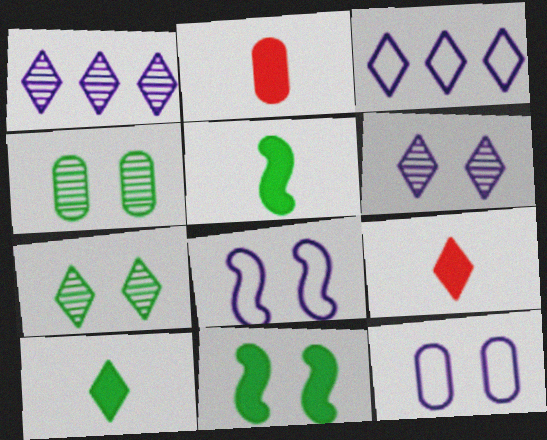[[3, 7, 9]]